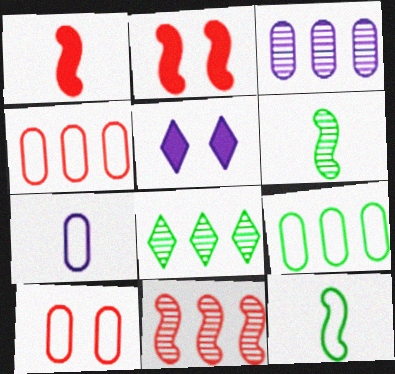[[2, 7, 8], 
[3, 8, 11], 
[4, 5, 6], 
[7, 9, 10]]